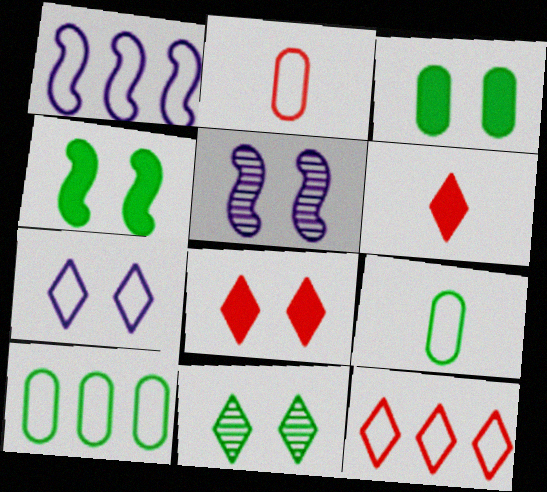[[1, 10, 12], 
[5, 6, 10], 
[7, 8, 11]]